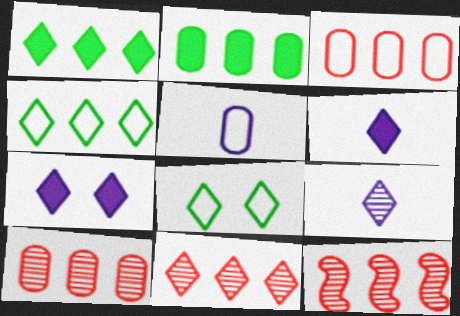[[6, 8, 11], 
[10, 11, 12]]